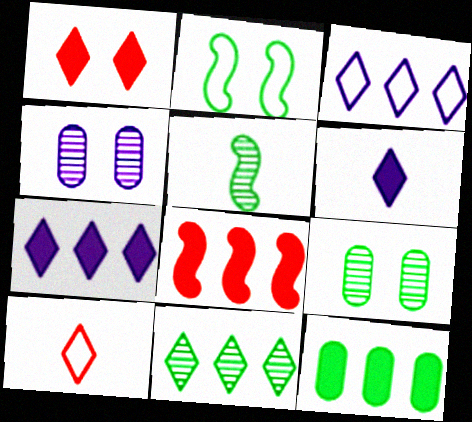[[1, 2, 4], 
[5, 9, 11], 
[7, 8, 12]]